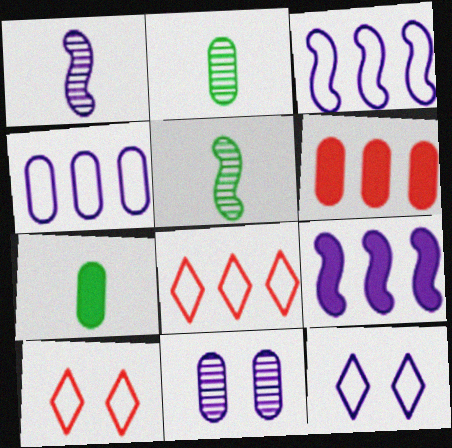[[2, 9, 10], 
[5, 6, 12]]